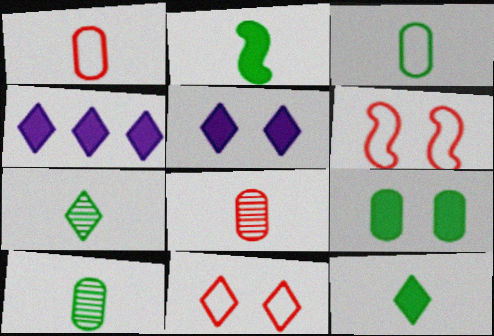[[2, 3, 7], 
[4, 6, 10], 
[4, 7, 11]]